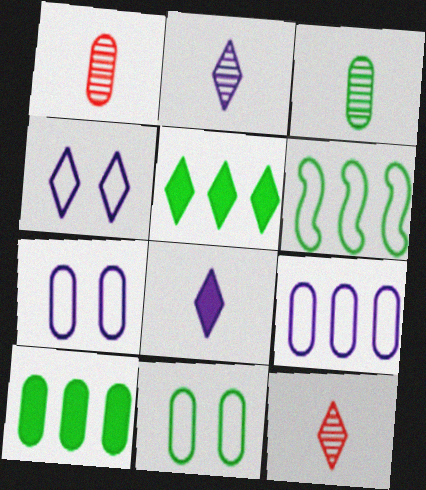[[1, 7, 10], 
[3, 10, 11], 
[4, 5, 12]]